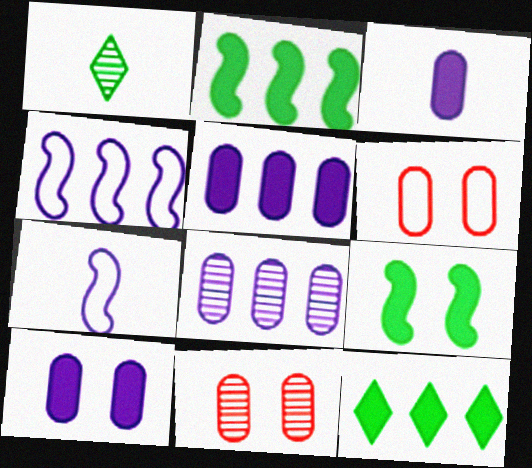[[3, 5, 10], 
[7, 11, 12]]